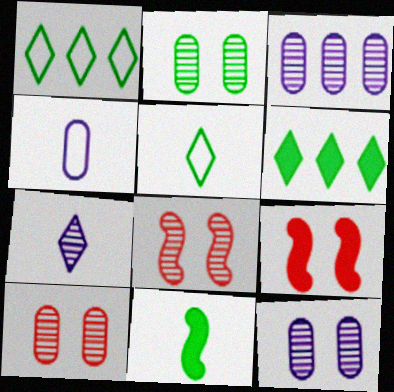[[1, 2, 11], 
[2, 10, 12], 
[3, 5, 9], 
[4, 6, 8]]